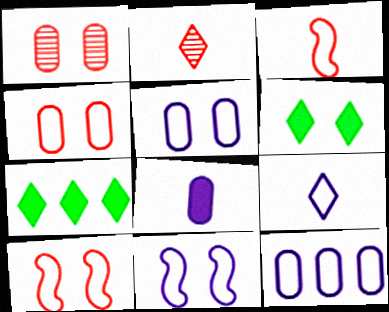[[1, 6, 11], 
[9, 11, 12]]